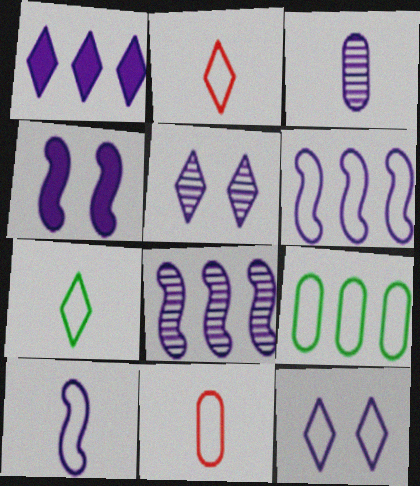[[3, 5, 8], 
[4, 8, 10], 
[7, 10, 11]]